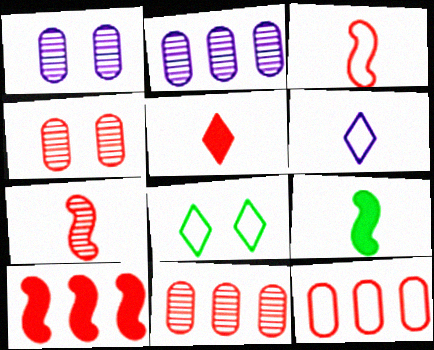[]